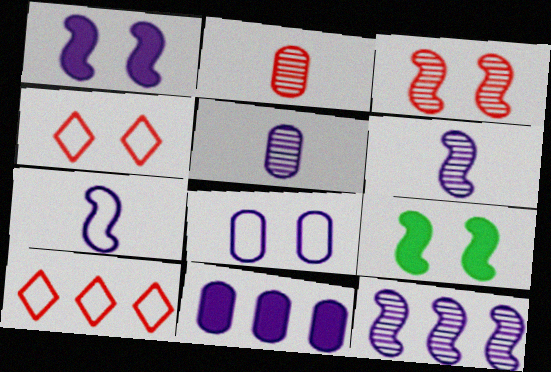[[1, 7, 12], 
[5, 8, 11], 
[5, 9, 10]]